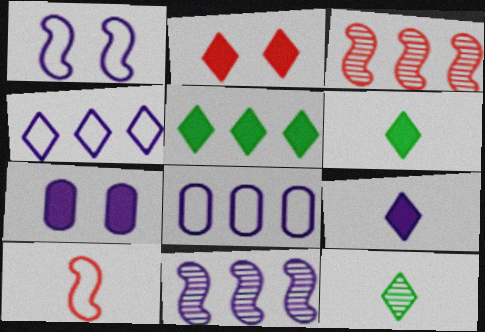[[2, 4, 12], 
[2, 5, 9], 
[3, 5, 8]]